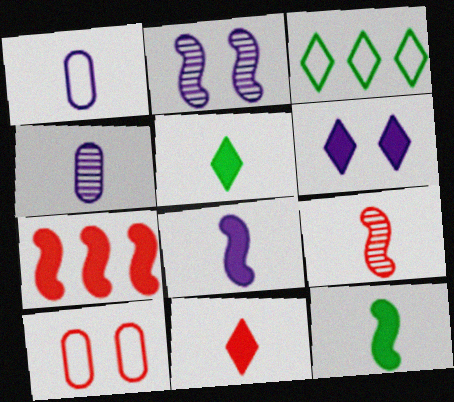[[1, 5, 9]]